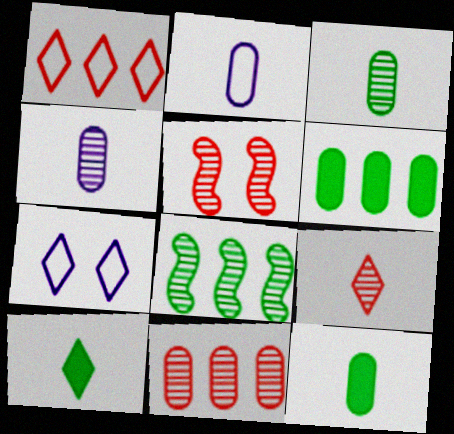[[5, 9, 11]]